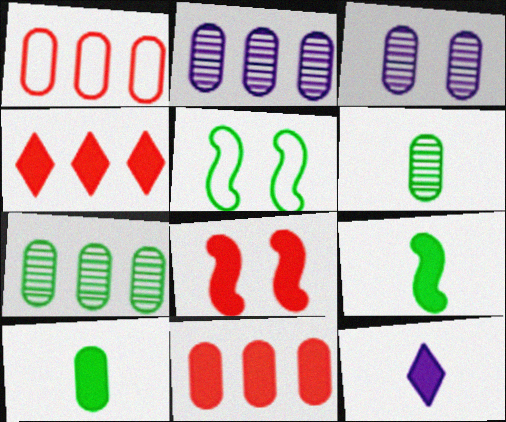[[1, 3, 10]]